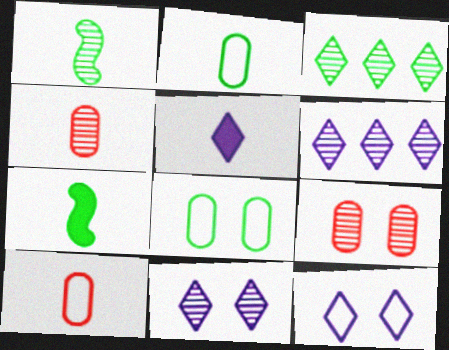[[1, 5, 10], 
[1, 6, 9], 
[3, 7, 8], 
[5, 6, 12]]